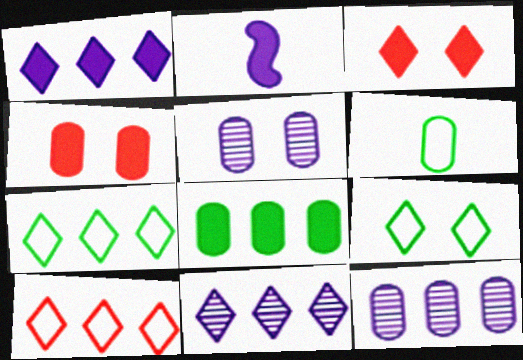[[2, 3, 8], 
[4, 6, 12]]